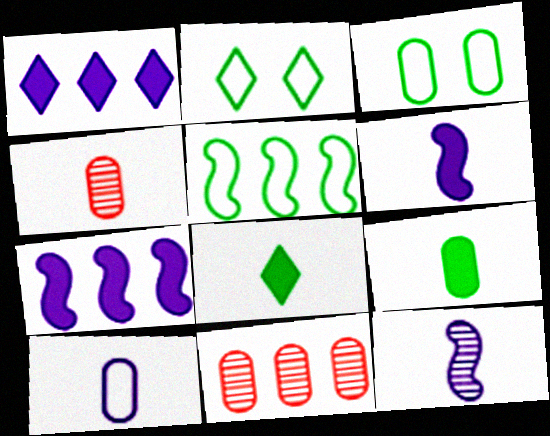[[1, 5, 11], 
[2, 4, 7], 
[2, 6, 11], 
[4, 9, 10]]